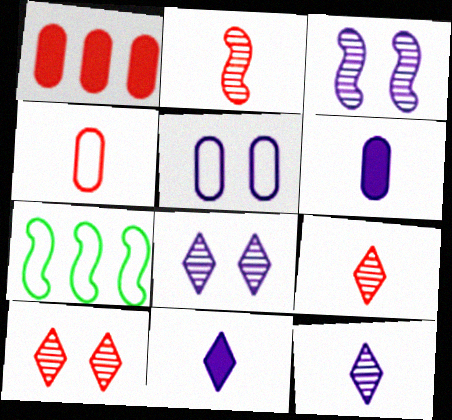[[6, 7, 10]]